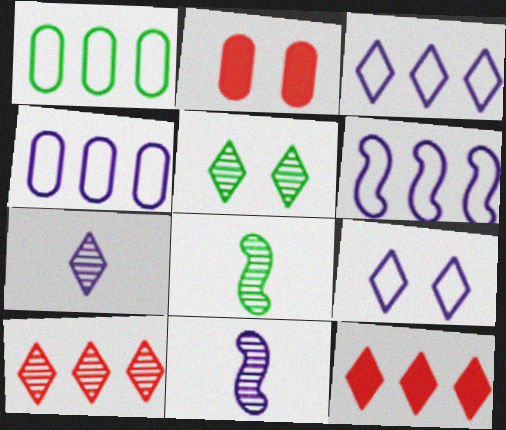[[2, 3, 8], 
[3, 4, 6], 
[5, 7, 10]]